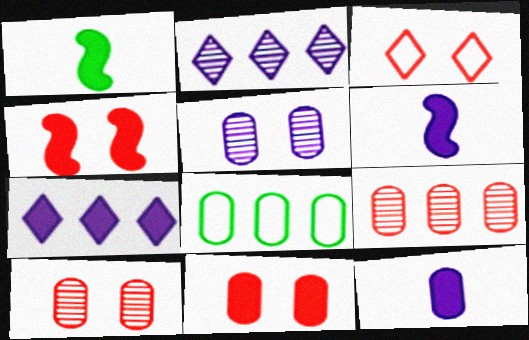[[1, 7, 11], 
[3, 4, 10], 
[8, 10, 12]]